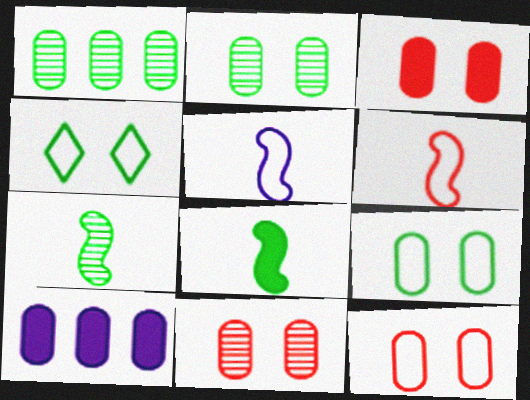[[1, 4, 8], 
[3, 11, 12]]